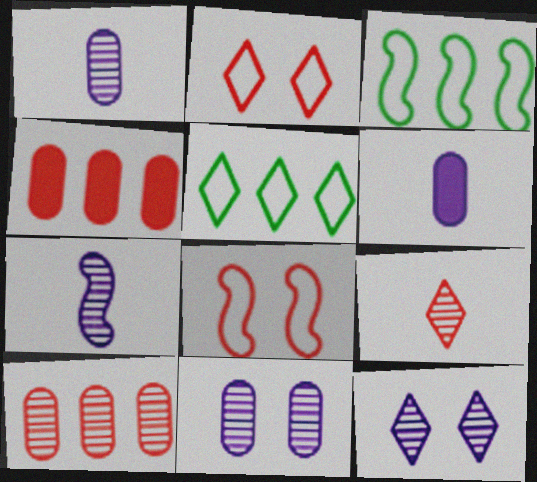[[4, 8, 9]]